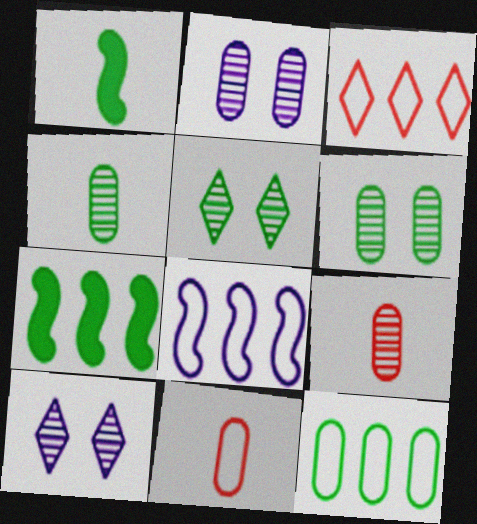[[1, 2, 3], 
[1, 5, 12], 
[3, 8, 12], 
[7, 10, 11]]